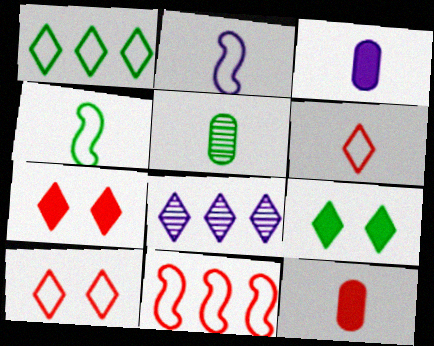[[6, 8, 9]]